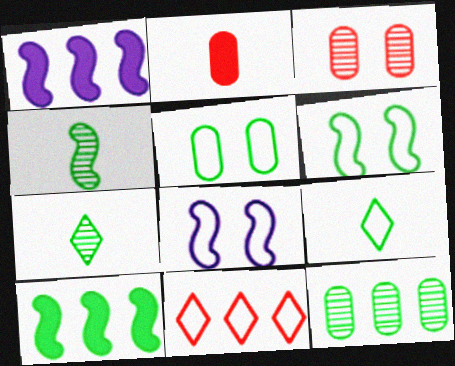[[1, 3, 9], 
[1, 11, 12], 
[4, 6, 10], 
[5, 7, 10]]